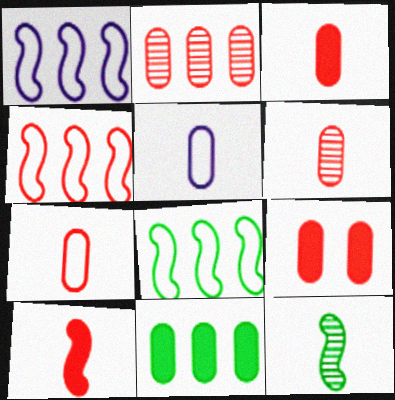[[1, 4, 8], 
[2, 7, 9], 
[3, 6, 7]]